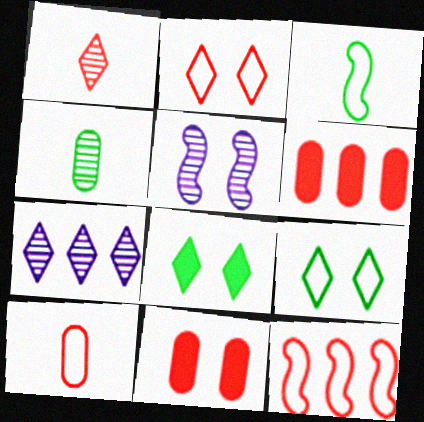[[1, 11, 12], 
[2, 10, 12], 
[3, 7, 11], 
[5, 9, 11]]